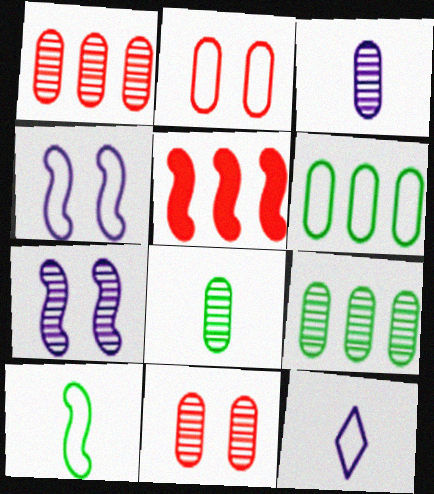[[3, 9, 11], 
[5, 7, 10]]